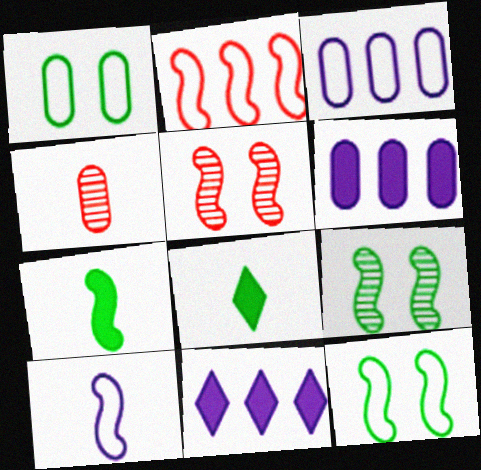[[1, 4, 6], 
[2, 10, 12], 
[3, 5, 8], 
[4, 8, 10], 
[4, 11, 12]]